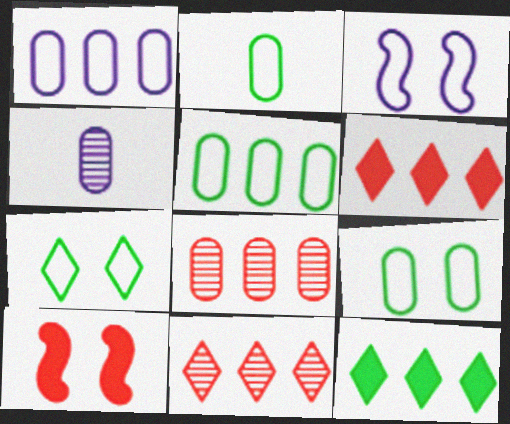[[2, 5, 9]]